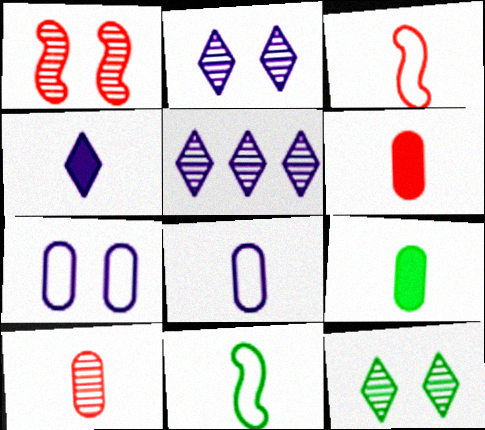[[4, 10, 11], 
[8, 9, 10]]